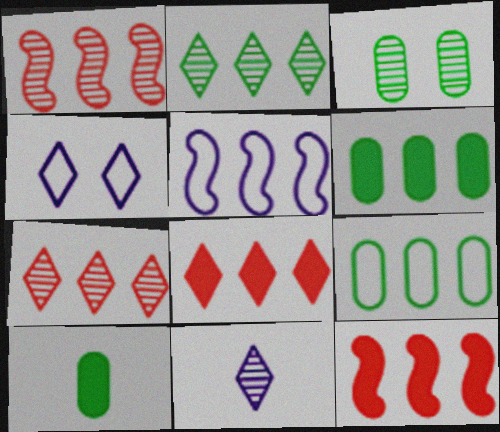[[1, 3, 11], 
[1, 4, 10], 
[3, 9, 10], 
[5, 6, 7]]